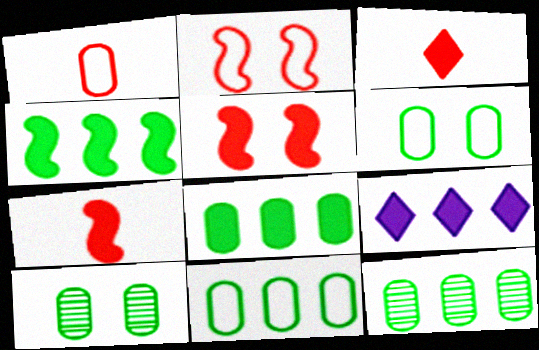[[8, 11, 12]]